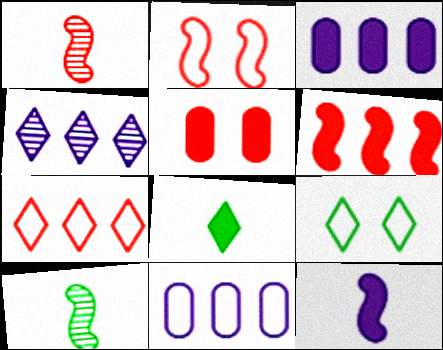[[1, 2, 6], 
[1, 3, 9], 
[1, 5, 7]]